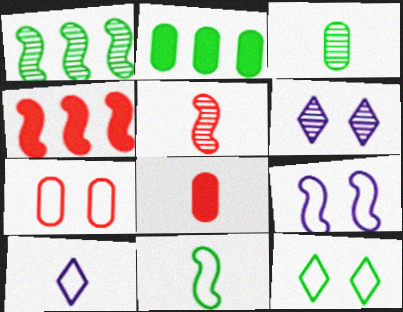[[7, 9, 12]]